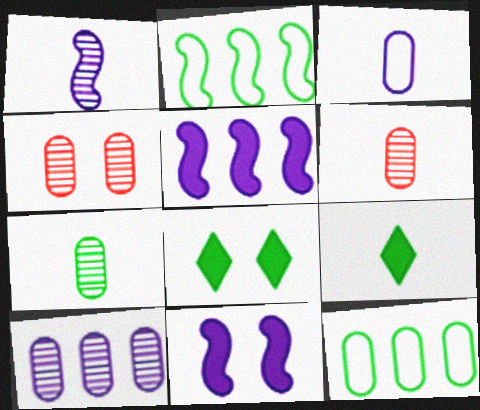[[2, 7, 8], 
[4, 7, 10]]